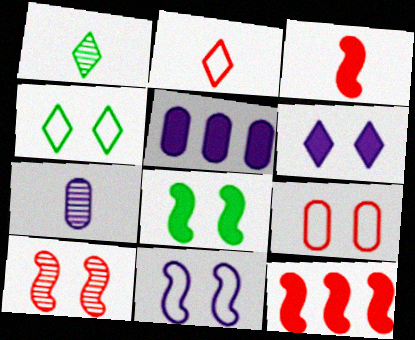[[4, 7, 12], 
[4, 9, 11], 
[8, 10, 11]]